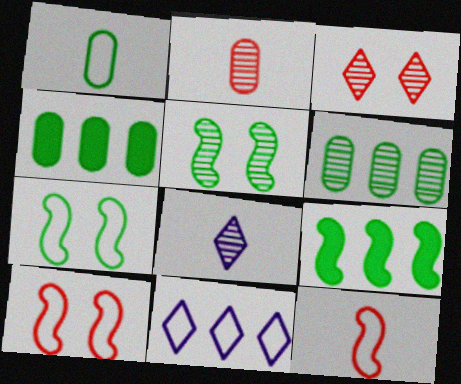[[1, 10, 11], 
[4, 8, 10]]